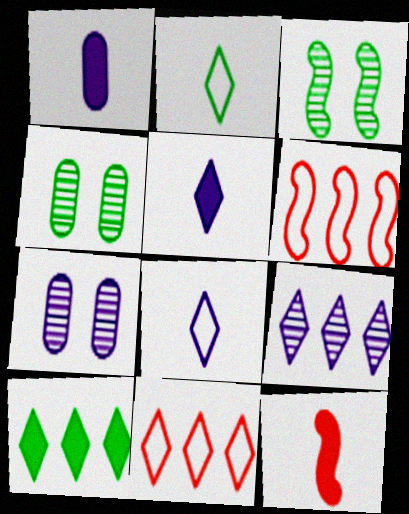[[1, 3, 11], 
[4, 5, 6], 
[9, 10, 11]]